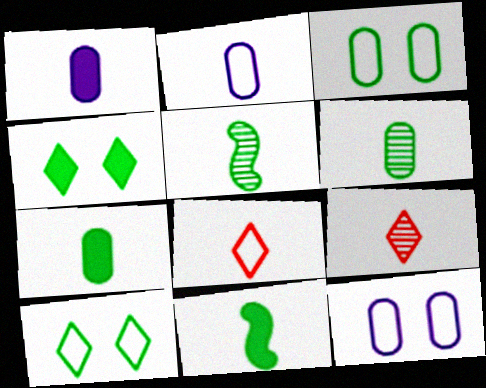[[1, 5, 8], 
[2, 9, 11]]